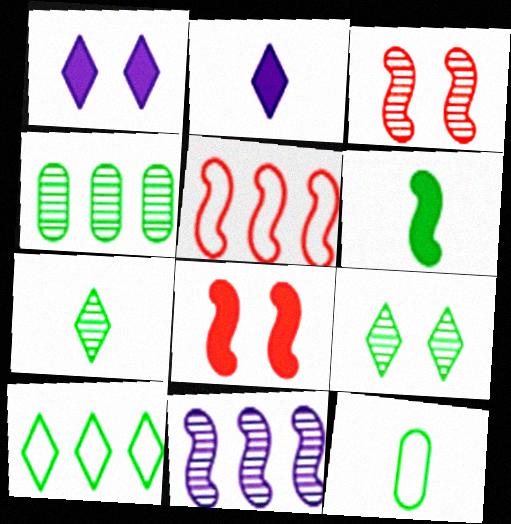[[6, 7, 12]]